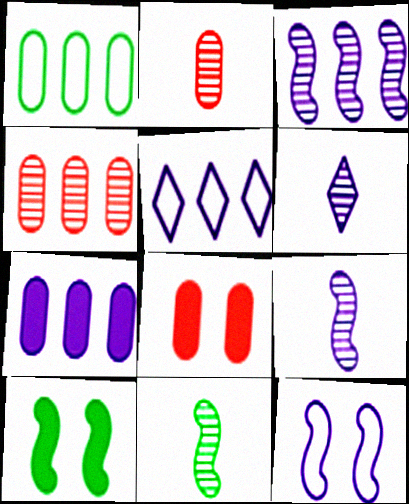[[1, 4, 7], 
[2, 5, 10], 
[2, 6, 11], 
[3, 5, 7], 
[5, 8, 11], 
[6, 7, 12]]